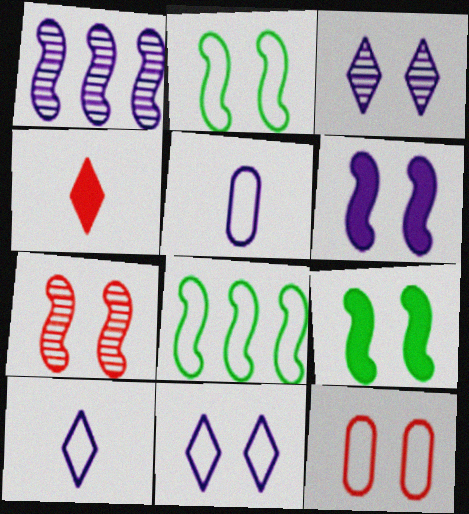[[2, 6, 7], 
[2, 11, 12], 
[3, 9, 12], 
[8, 10, 12]]